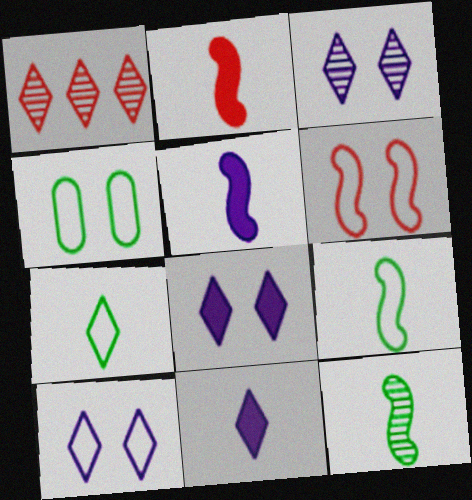[[1, 4, 5], 
[1, 7, 8], 
[3, 8, 10], 
[4, 6, 10]]